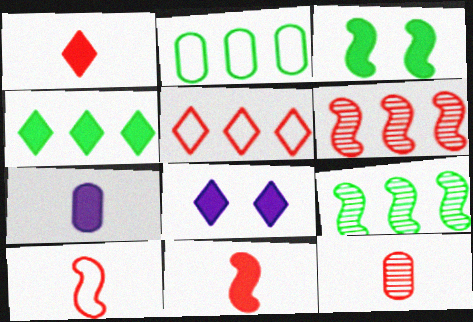[[1, 4, 8], 
[1, 10, 12], 
[2, 4, 9]]